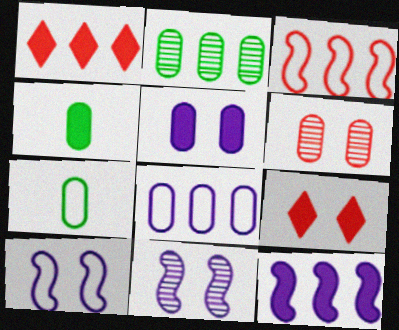[[1, 7, 11], 
[4, 6, 8], 
[4, 9, 12]]